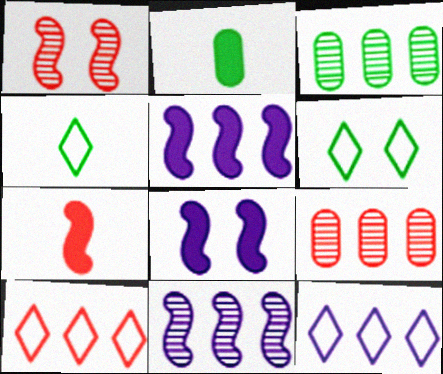[[1, 2, 12], 
[3, 5, 10], 
[4, 8, 9]]